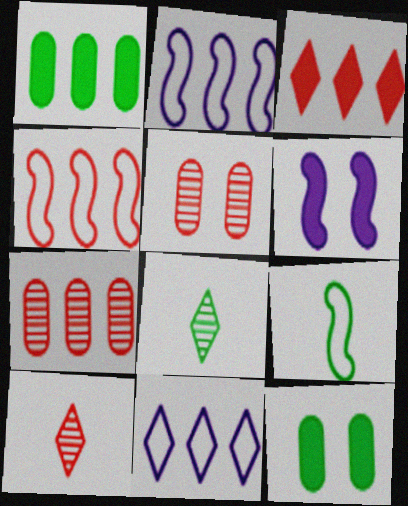[[2, 10, 12], 
[3, 4, 7]]